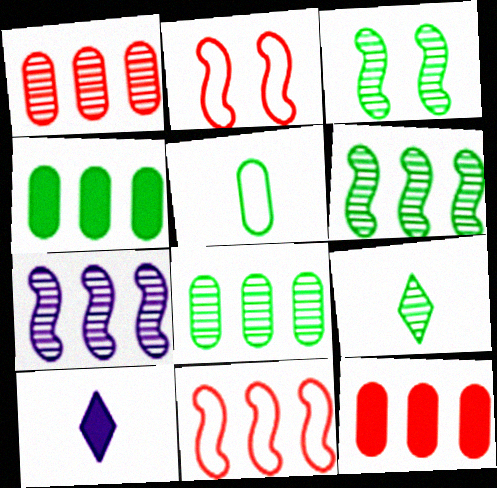[[2, 8, 10], 
[3, 8, 9]]